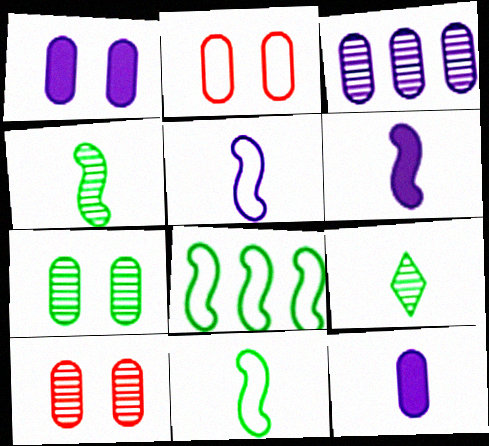[[1, 2, 7]]